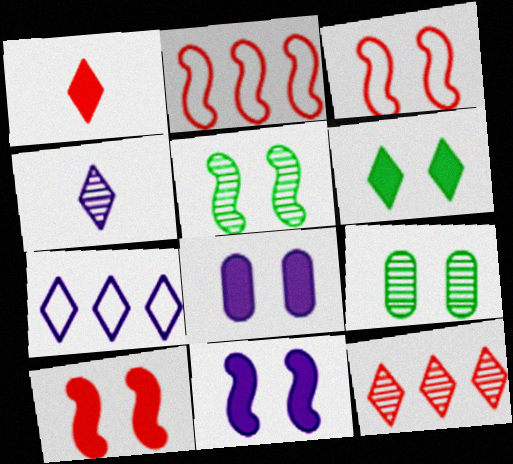[[3, 5, 11], 
[6, 8, 10]]